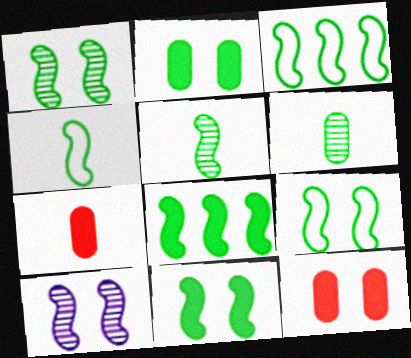[[1, 4, 8], 
[1, 9, 11], 
[3, 4, 9], 
[3, 5, 11], 
[5, 8, 9]]